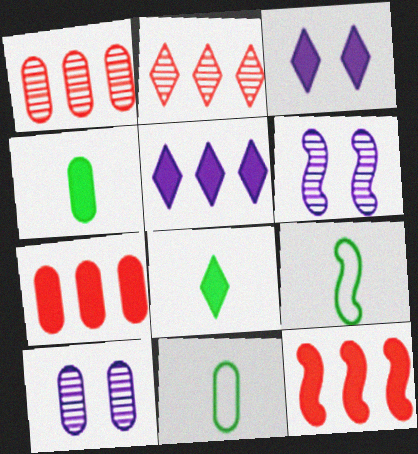[[1, 3, 9], 
[3, 4, 12], 
[6, 9, 12], 
[7, 10, 11]]